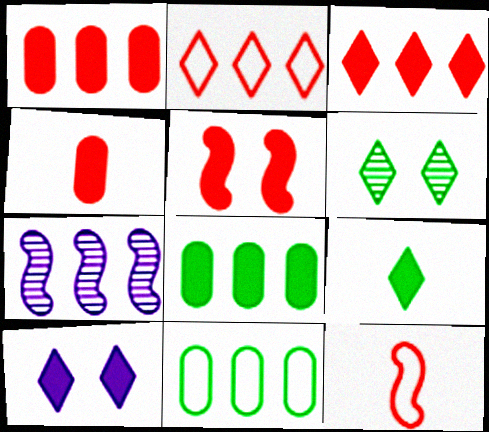[[2, 7, 8], 
[3, 4, 5], 
[3, 7, 11], 
[3, 9, 10]]